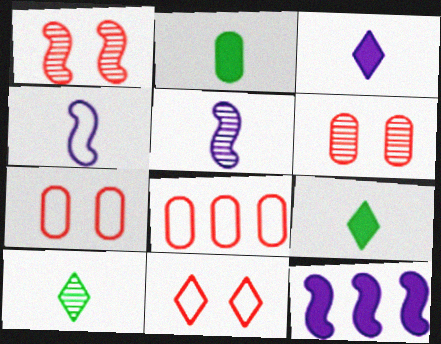[[7, 10, 12]]